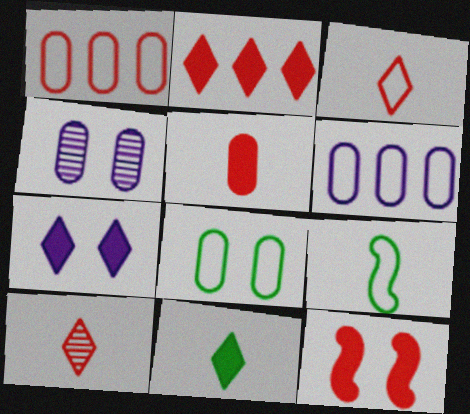[[1, 10, 12], 
[2, 4, 9], 
[2, 5, 12], 
[2, 7, 11]]